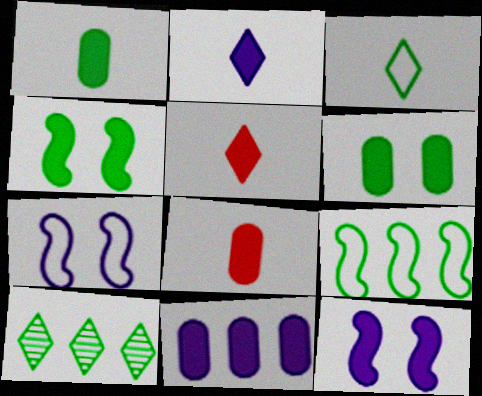[[2, 11, 12], 
[4, 5, 11], 
[6, 8, 11], 
[7, 8, 10]]